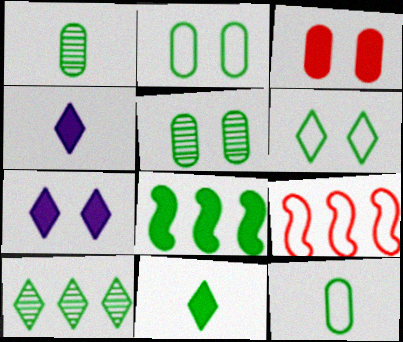[[1, 6, 8], 
[1, 7, 9], 
[3, 4, 8], 
[4, 5, 9], 
[6, 10, 11]]